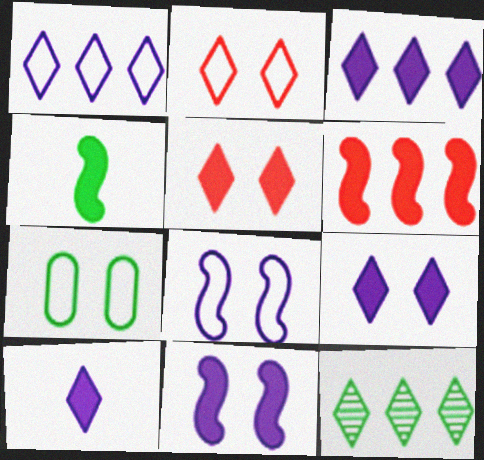[[2, 7, 8], 
[2, 10, 12], 
[3, 9, 10], 
[4, 6, 11], 
[4, 7, 12]]